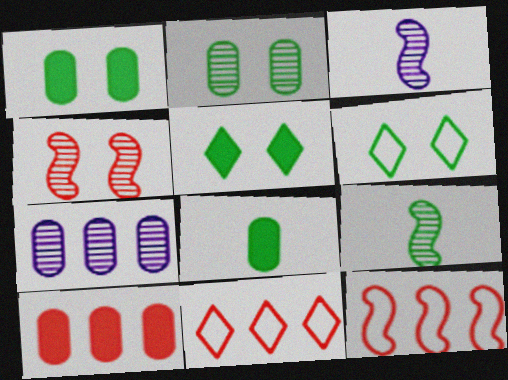[[1, 3, 11], 
[3, 6, 10]]